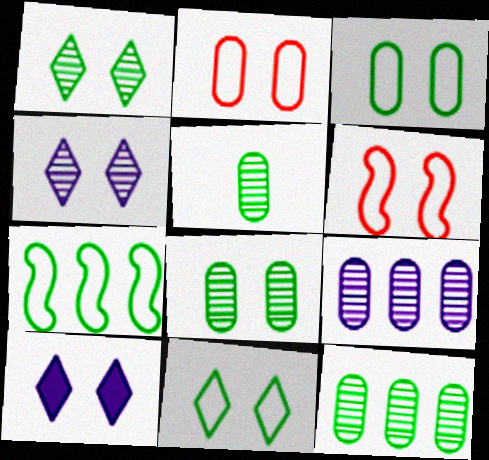[[5, 8, 12], 
[6, 8, 10]]